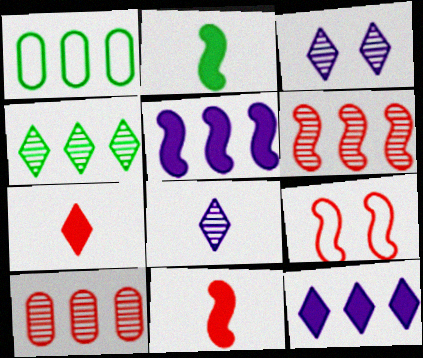[[1, 3, 11], 
[1, 6, 12], 
[6, 9, 11], 
[7, 9, 10]]